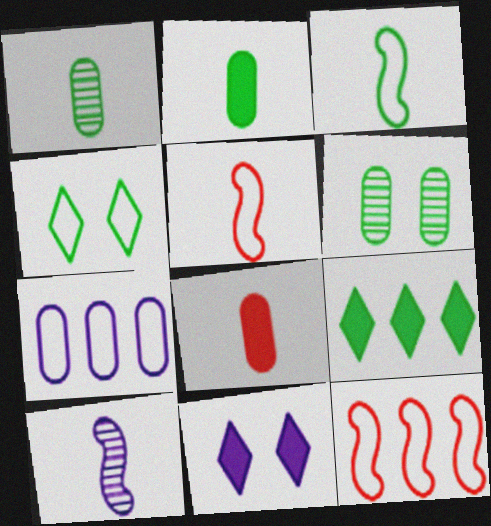[[1, 11, 12], 
[3, 6, 9], 
[4, 5, 7], 
[6, 7, 8], 
[7, 10, 11]]